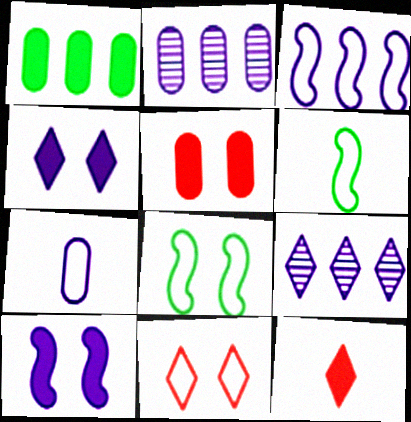[[1, 10, 12], 
[2, 8, 12], 
[5, 6, 9], 
[7, 9, 10]]